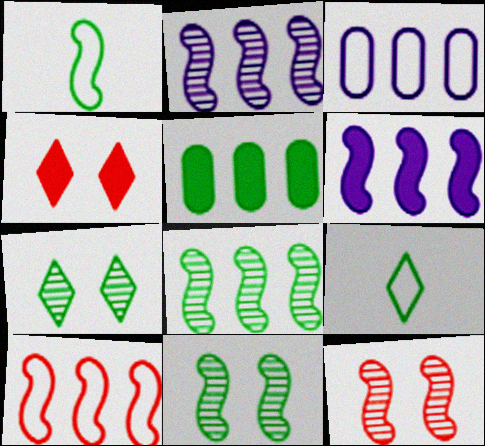[[1, 5, 7], 
[1, 6, 12], 
[5, 9, 11], 
[6, 8, 10]]